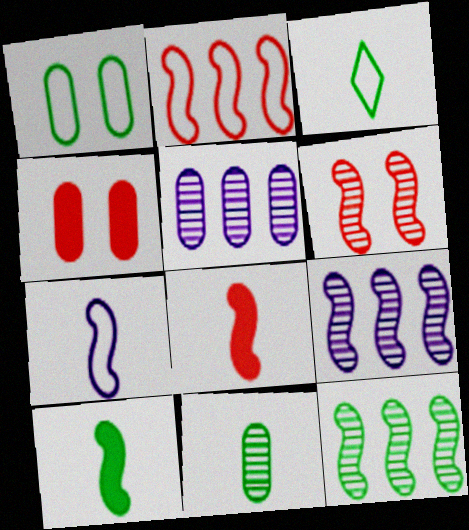[[2, 6, 8], 
[3, 4, 9], 
[3, 10, 11]]